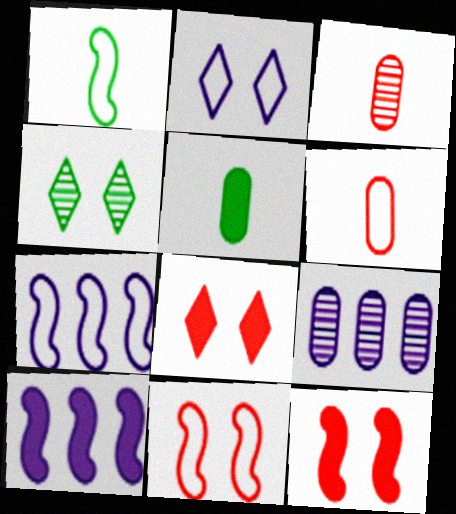[[1, 7, 11], 
[1, 8, 9], 
[2, 4, 8], 
[4, 6, 10], 
[5, 8, 10]]